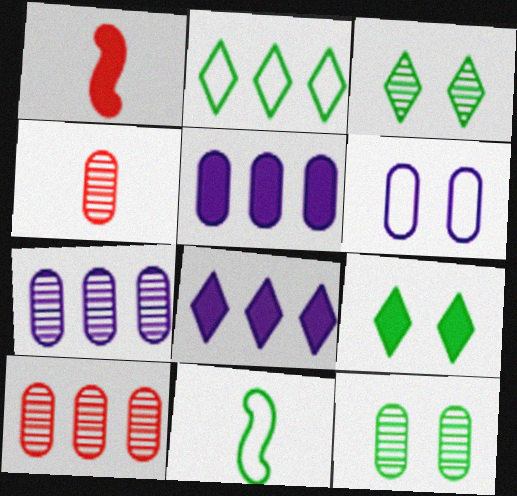[[1, 5, 9], 
[4, 7, 12]]